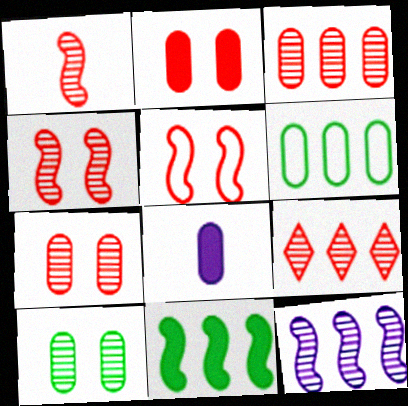[[1, 7, 9], 
[6, 7, 8]]